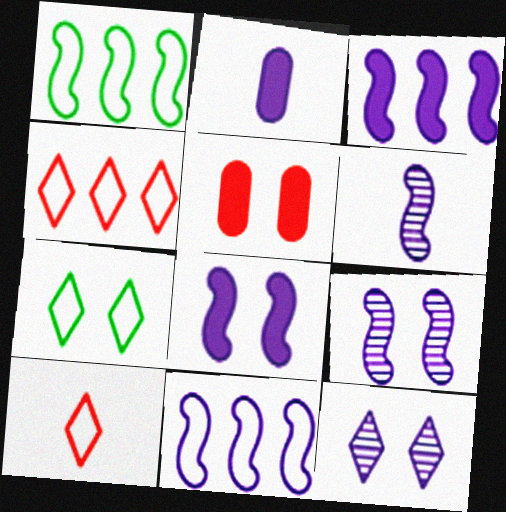[[2, 11, 12], 
[5, 7, 9], 
[6, 8, 11]]